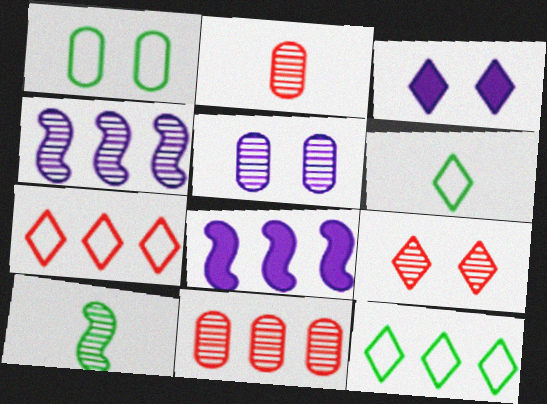[[8, 11, 12]]